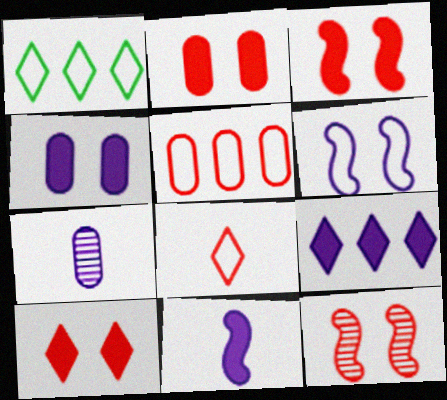[[1, 3, 7], 
[2, 3, 10], 
[4, 9, 11], 
[6, 7, 9]]